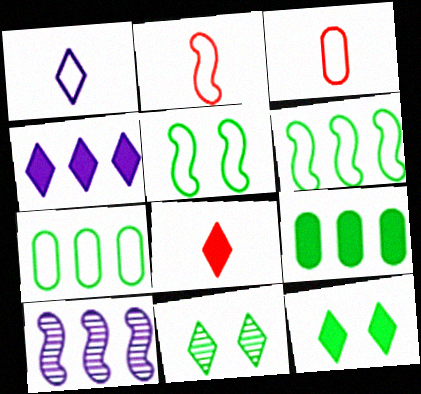[[3, 10, 12], 
[4, 8, 12]]